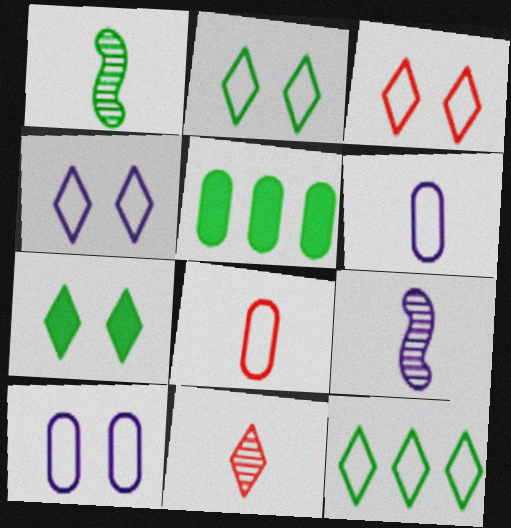[[1, 2, 5], 
[2, 3, 4], 
[3, 5, 9]]